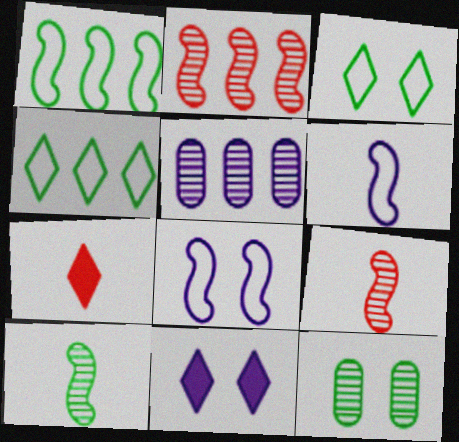[[5, 6, 11]]